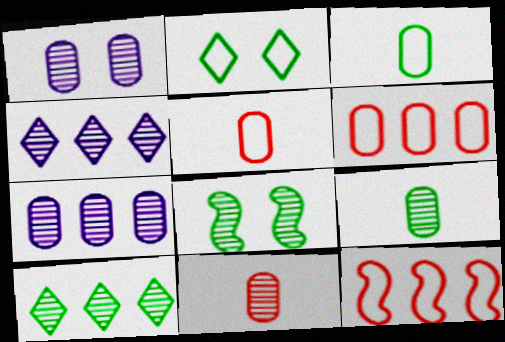[[4, 8, 11], 
[8, 9, 10]]